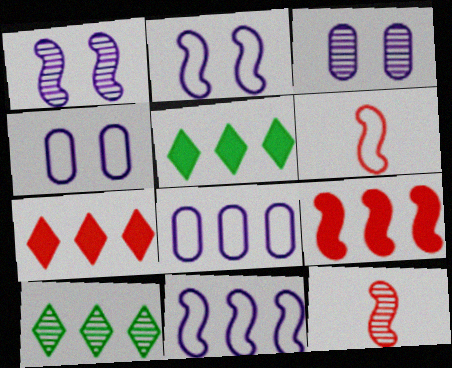[[3, 5, 6], 
[3, 10, 12], 
[4, 5, 12], 
[8, 9, 10]]